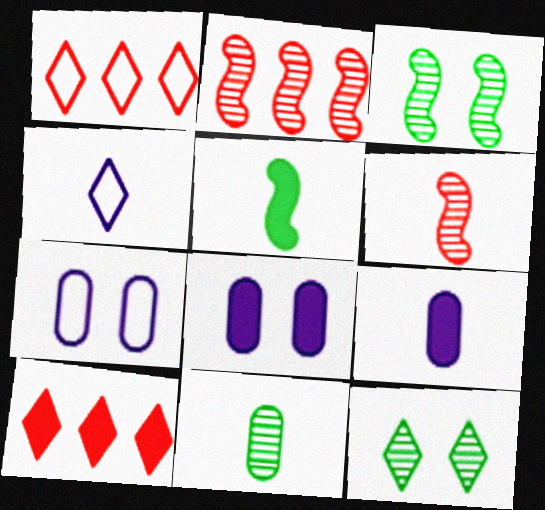[[1, 3, 9], 
[4, 10, 12], 
[5, 8, 10]]